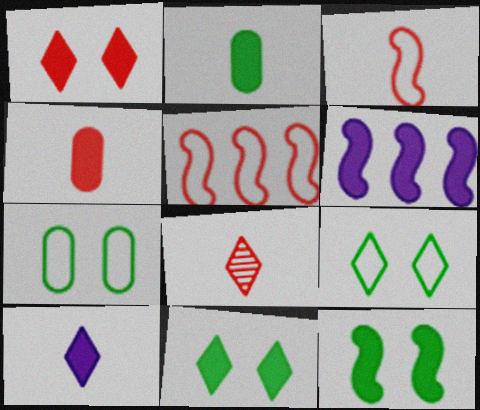[[1, 2, 6], 
[3, 4, 8], 
[4, 6, 11], 
[6, 7, 8]]